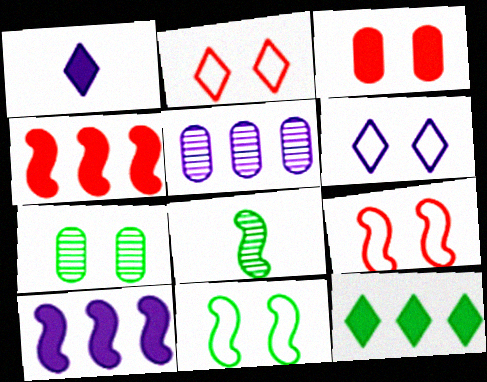[[8, 9, 10]]